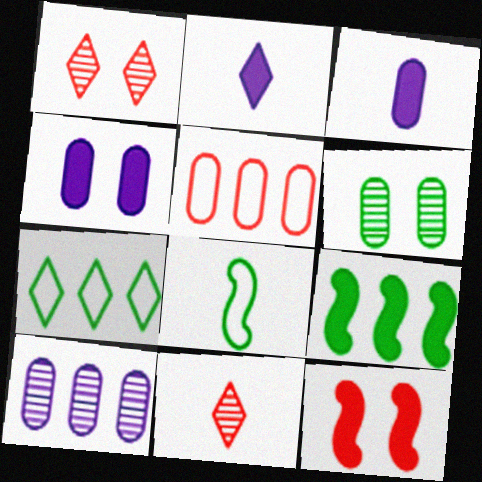[[1, 2, 7], 
[3, 5, 6], 
[3, 8, 11], 
[5, 11, 12]]